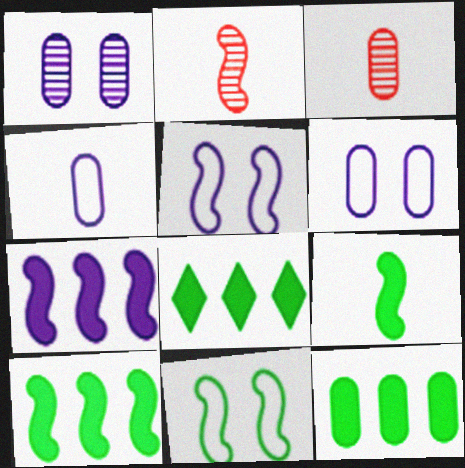[[2, 5, 10], 
[2, 6, 8], 
[2, 7, 11], 
[3, 5, 8], 
[3, 6, 12], 
[8, 10, 12]]